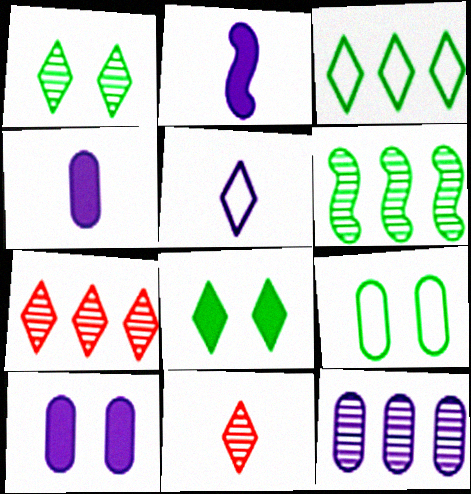[[2, 7, 9], 
[5, 7, 8], 
[6, 7, 12]]